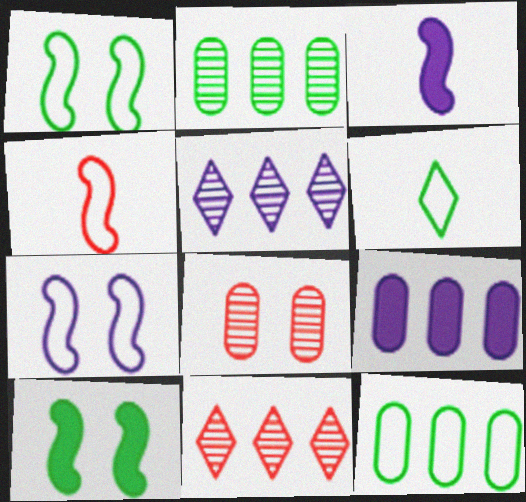[[1, 6, 12], 
[2, 6, 10]]